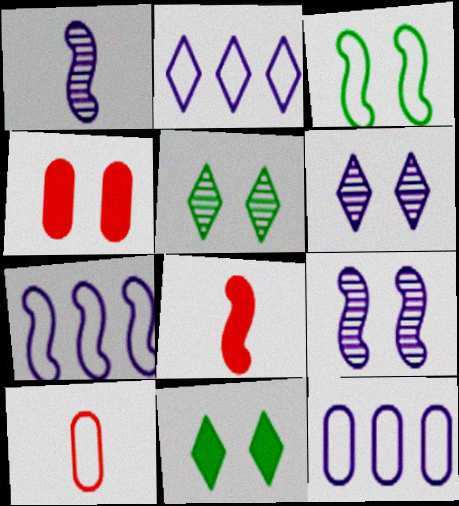[[2, 3, 10], 
[2, 7, 12], 
[3, 4, 6], 
[5, 8, 12]]